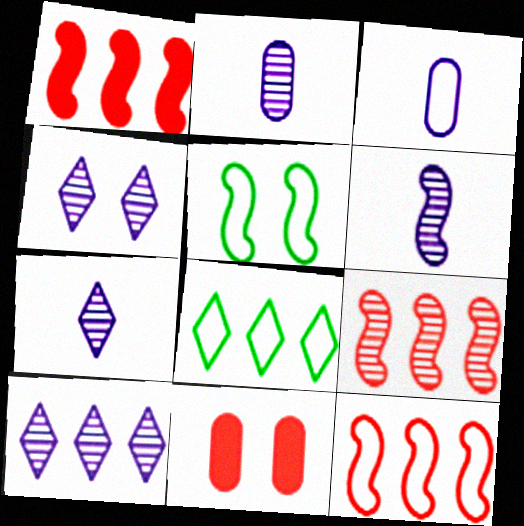[[1, 5, 6], 
[1, 9, 12], 
[2, 6, 7], 
[4, 5, 11], 
[4, 7, 10], 
[6, 8, 11]]